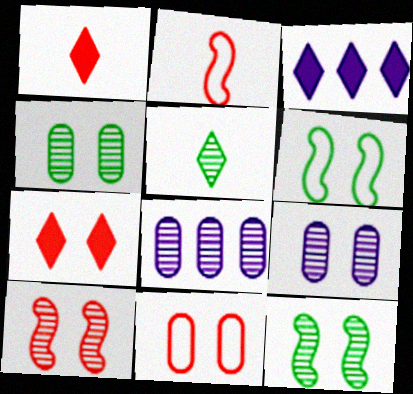[[1, 6, 8], 
[2, 3, 4], 
[5, 8, 10], 
[6, 7, 9], 
[7, 10, 11]]